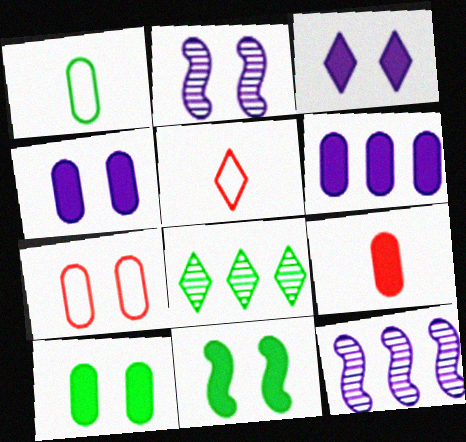[[1, 8, 11], 
[3, 5, 8], 
[5, 10, 12], 
[6, 9, 10]]